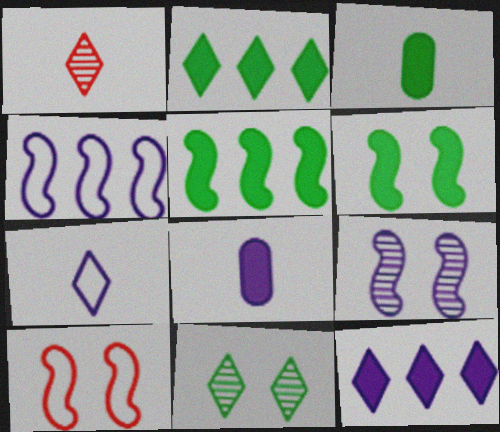[[2, 3, 6], 
[6, 9, 10]]